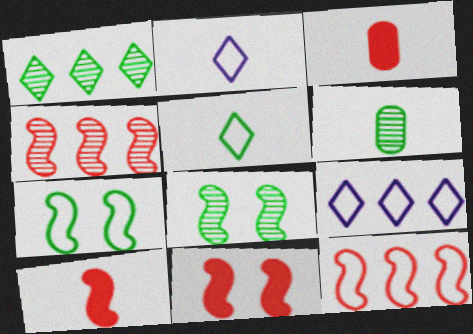[[1, 6, 8], 
[2, 6, 10], 
[3, 8, 9], 
[6, 9, 11]]